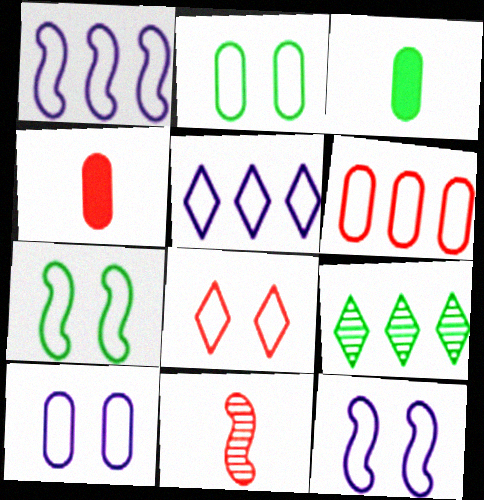[[2, 8, 12], 
[3, 7, 9], 
[4, 9, 12], 
[7, 8, 10]]